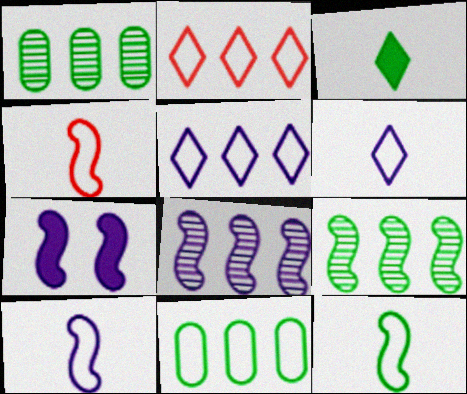[[4, 7, 9], 
[4, 10, 12], 
[7, 8, 10]]